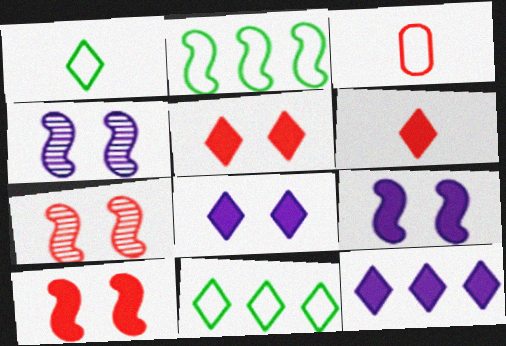[]